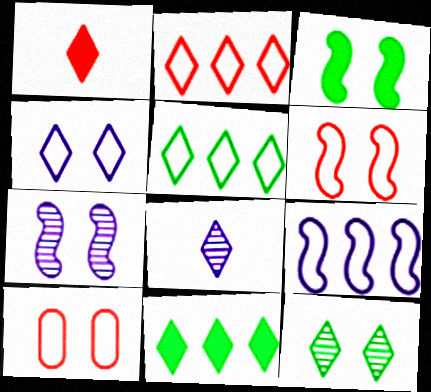[[3, 6, 7]]